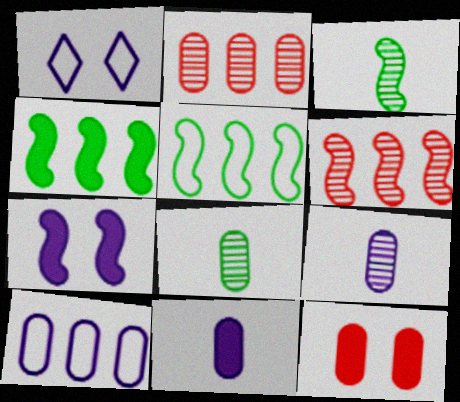[[8, 10, 12]]